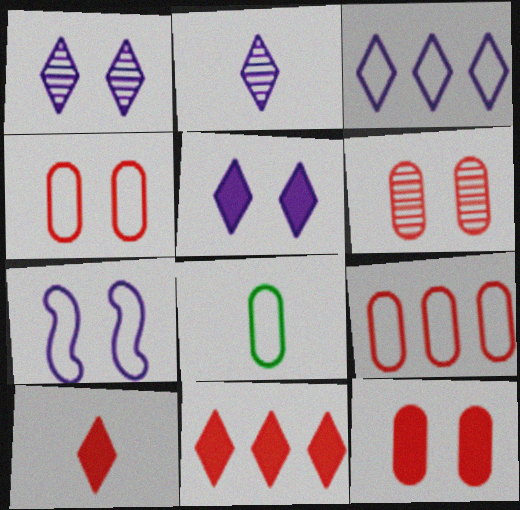[[2, 3, 5], 
[4, 6, 12]]